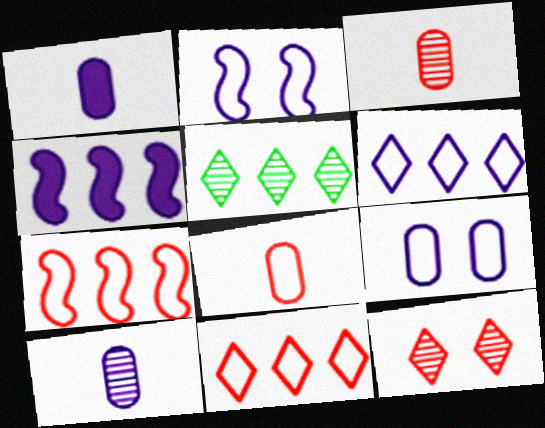[]